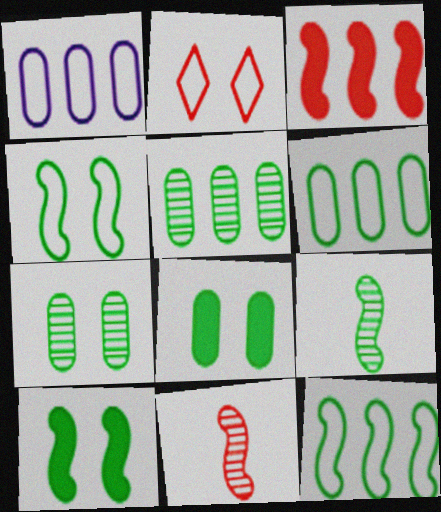[[9, 10, 12]]